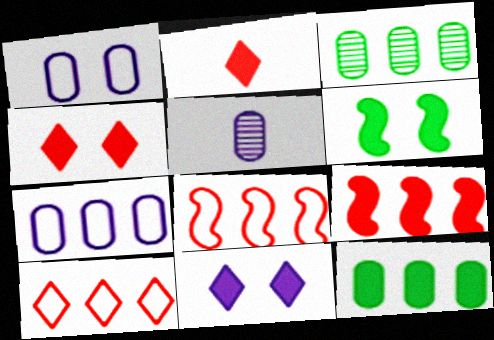[[5, 6, 10]]